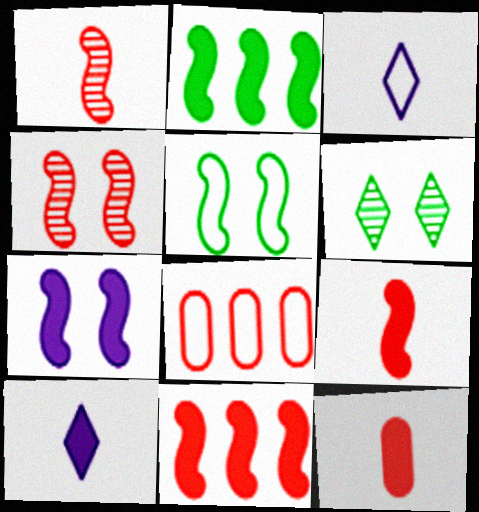[[2, 7, 9], 
[3, 5, 8], 
[4, 5, 7]]